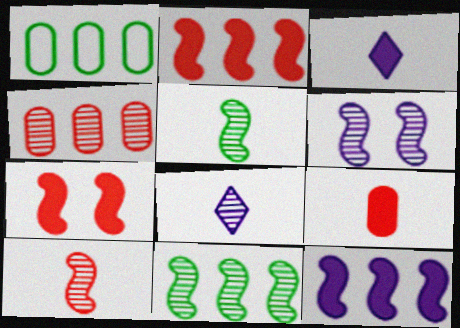[[1, 7, 8], 
[6, 10, 11]]